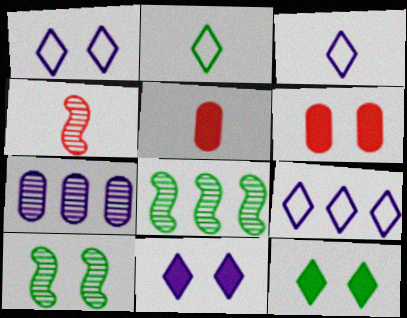[[1, 3, 9], 
[1, 5, 8], 
[1, 6, 10], 
[3, 6, 8], 
[5, 9, 10]]